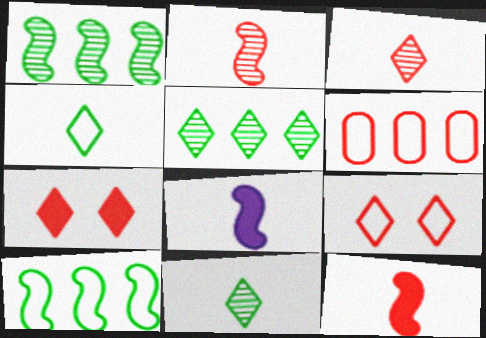[[2, 6, 7]]